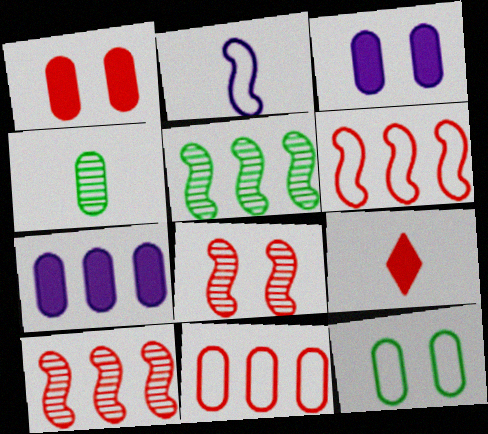[[2, 4, 9], 
[3, 4, 11], 
[8, 9, 11]]